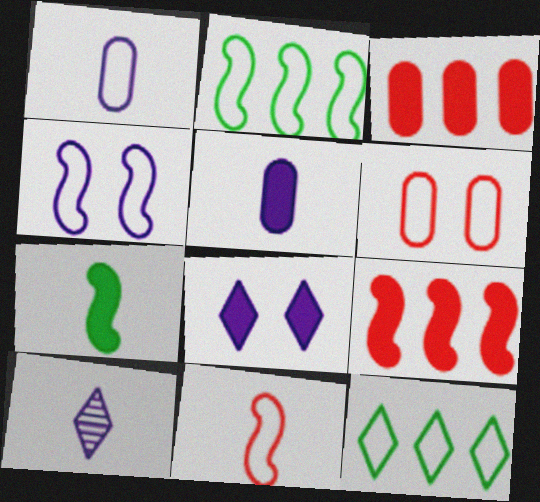[[2, 4, 11], 
[3, 7, 8]]